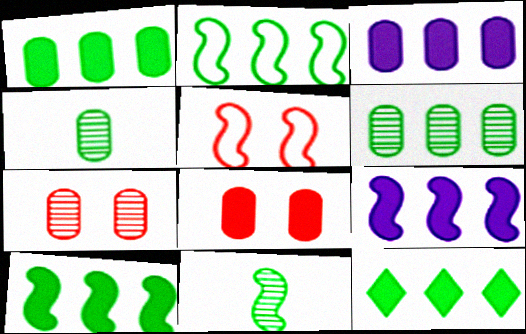[[1, 10, 12], 
[2, 6, 12], 
[5, 9, 11]]